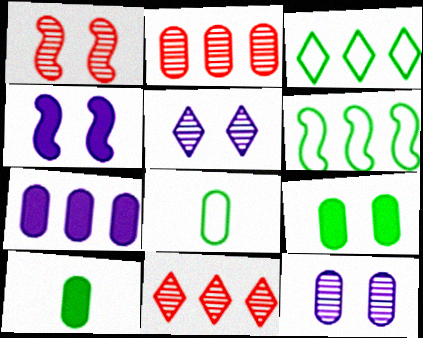[[4, 8, 11], 
[6, 7, 11]]